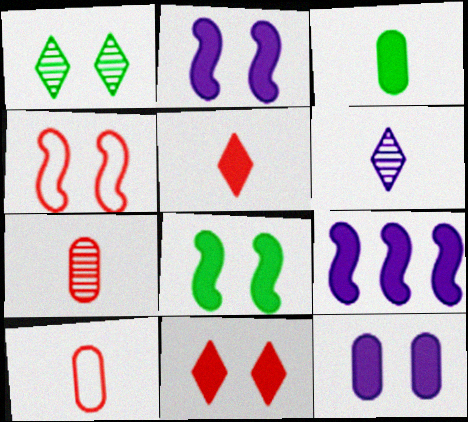[[1, 4, 12], 
[1, 9, 10], 
[3, 9, 11], 
[8, 11, 12]]